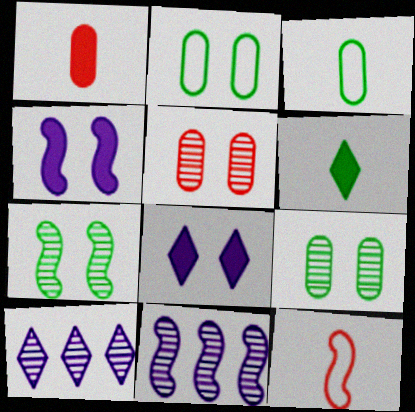[]